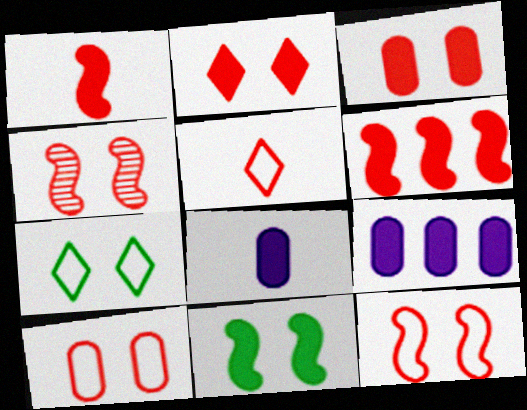[[2, 4, 10]]